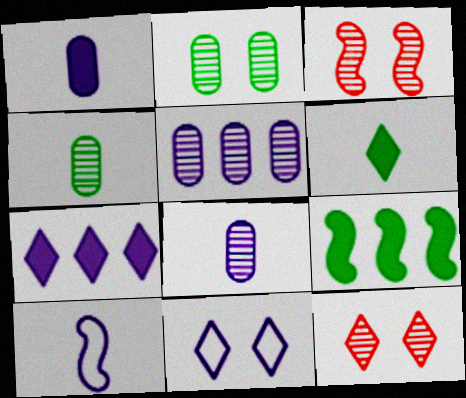[[3, 9, 10]]